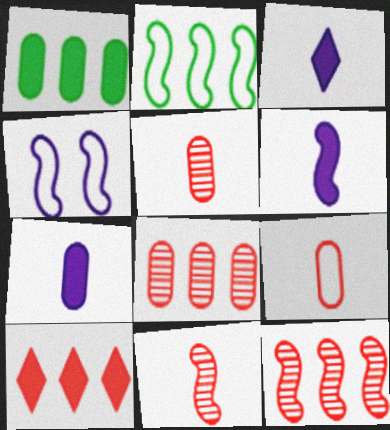[[3, 6, 7]]